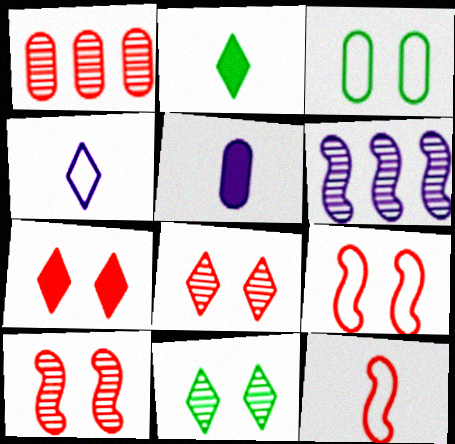[[1, 3, 5], 
[1, 7, 12]]